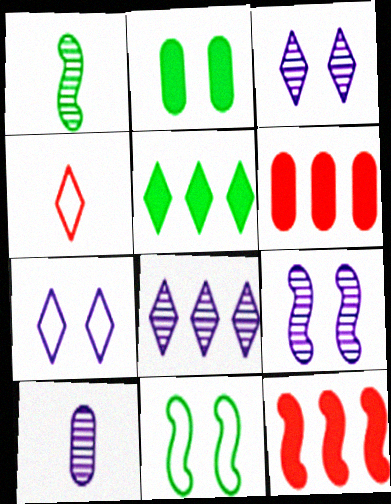[[1, 6, 7], 
[3, 4, 5], 
[8, 9, 10]]